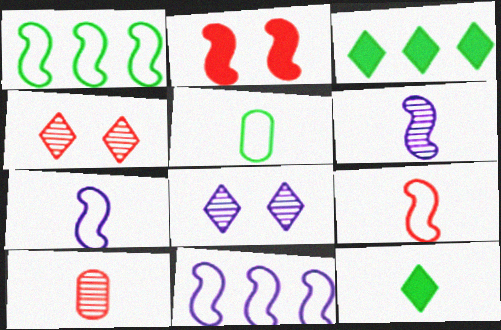[[1, 2, 6], 
[7, 10, 12]]